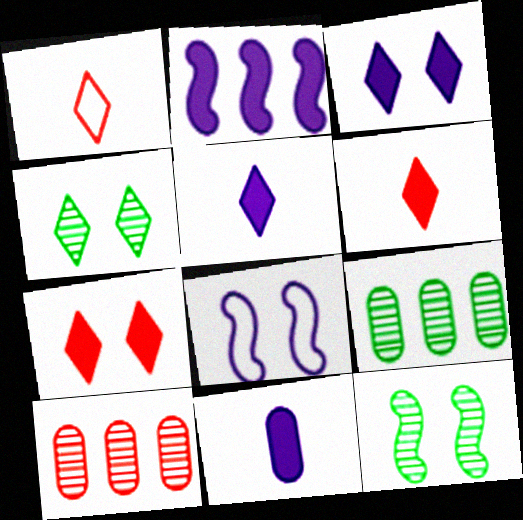[[2, 3, 11], 
[6, 8, 9]]